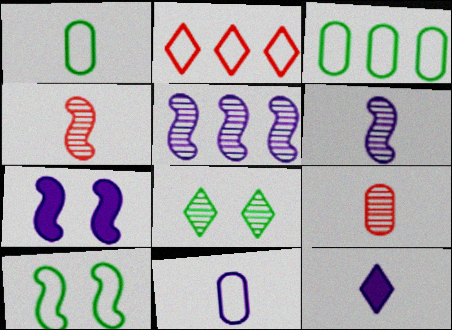[[1, 4, 12], 
[2, 8, 12], 
[2, 10, 11], 
[5, 8, 9], 
[6, 11, 12]]